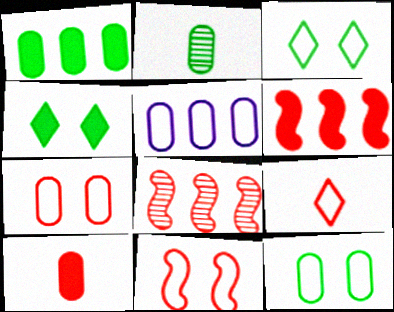[[1, 2, 12]]